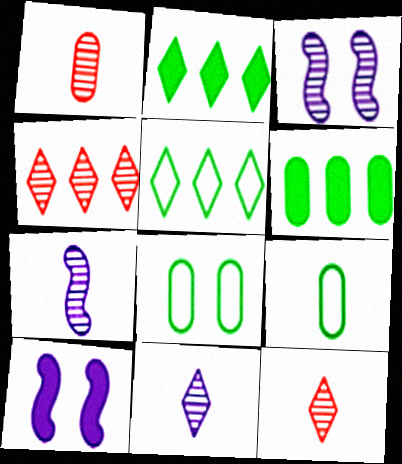[[1, 5, 10], 
[4, 9, 10]]